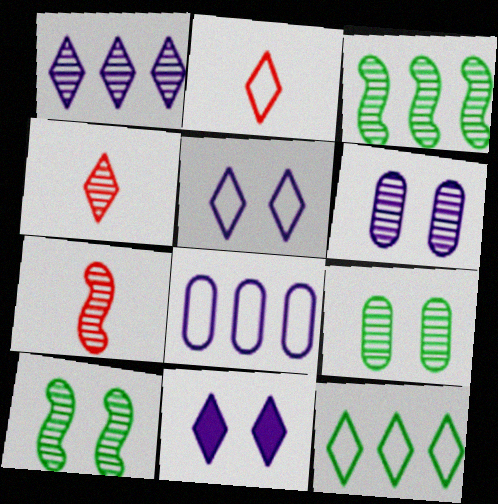[[1, 7, 9], 
[2, 5, 12], 
[3, 4, 6], 
[4, 11, 12]]